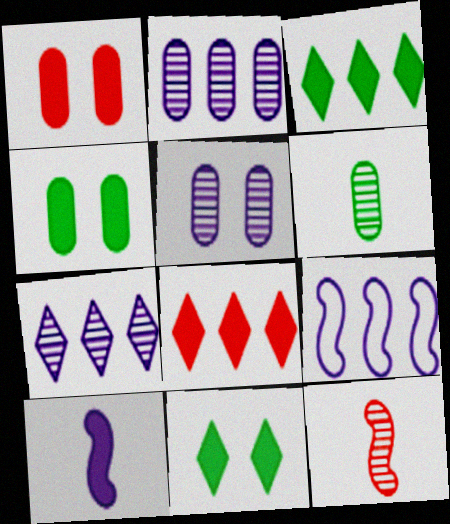[[1, 3, 10], 
[4, 8, 10]]